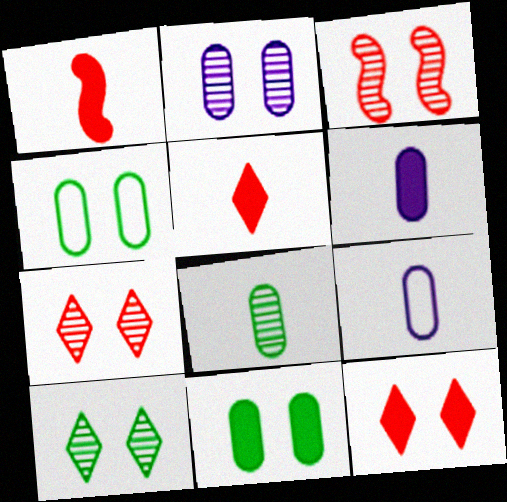[[2, 3, 10]]